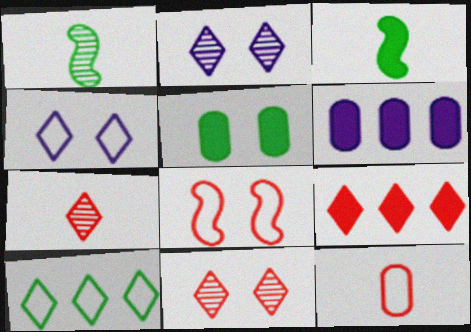[[1, 5, 10], 
[2, 5, 8]]